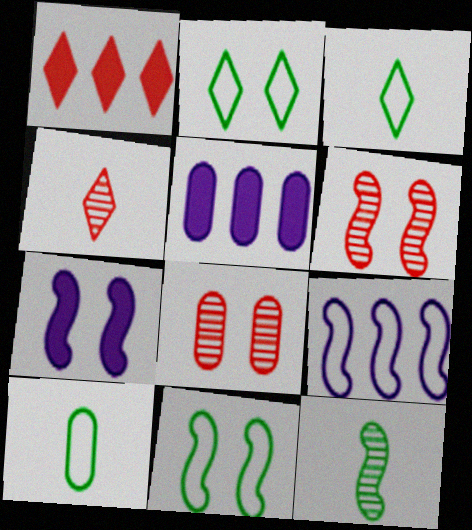[[2, 7, 8], 
[3, 5, 6], 
[4, 5, 11], 
[5, 8, 10], 
[6, 7, 11]]